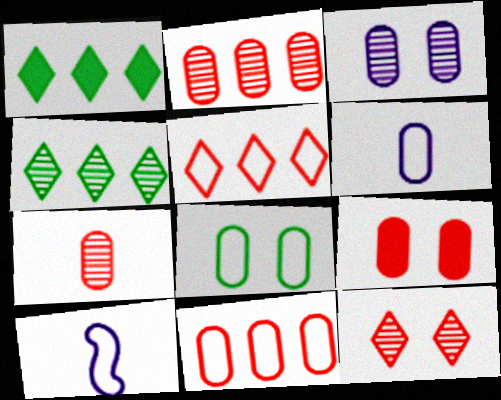[[3, 8, 9], 
[4, 9, 10], 
[5, 8, 10], 
[6, 8, 11], 
[7, 9, 11]]